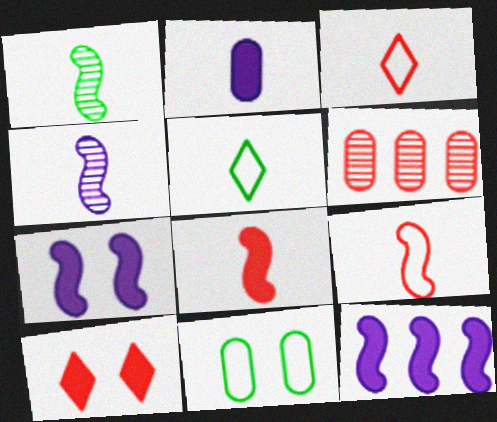[[1, 2, 3], 
[2, 6, 11], 
[5, 6, 7], 
[6, 9, 10]]